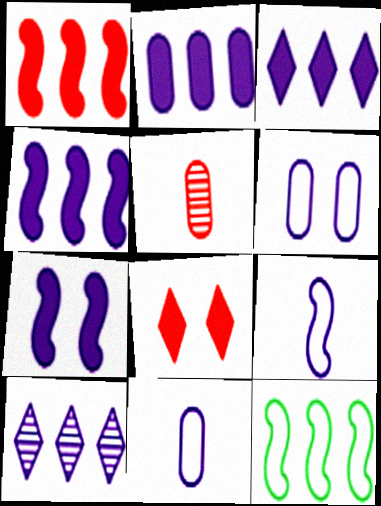[[2, 3, 4], 
[7, 10, 11]]